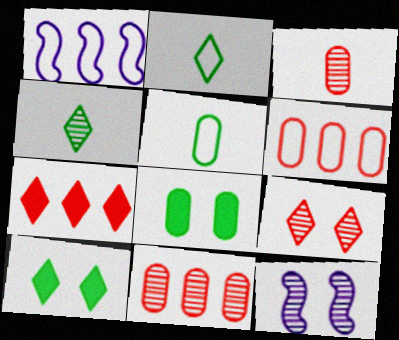[[1, 3, 10], 
[4, 11, 12], 
[5, 7, 12]]